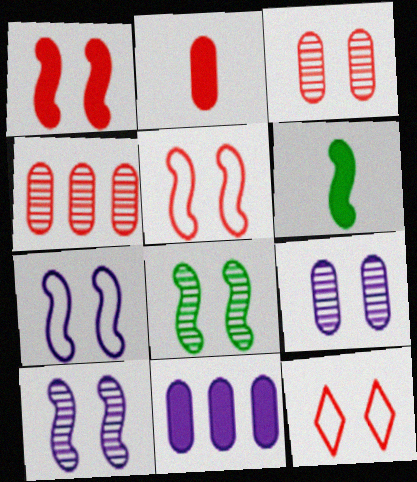[[1, 3, 12], 
[1, 7, 8]]